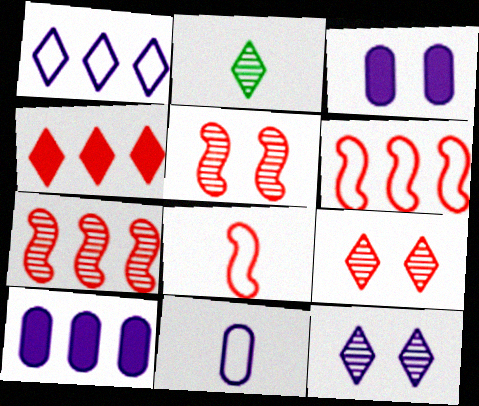[[2, 3, 6]]